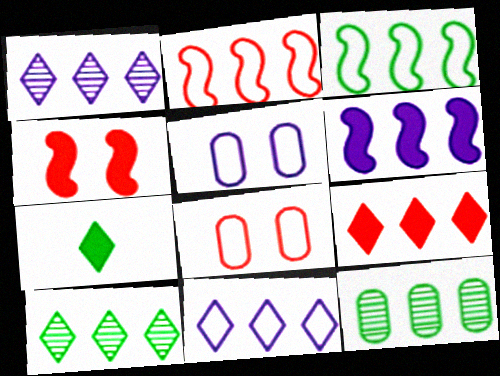[[9, 10, 11]]